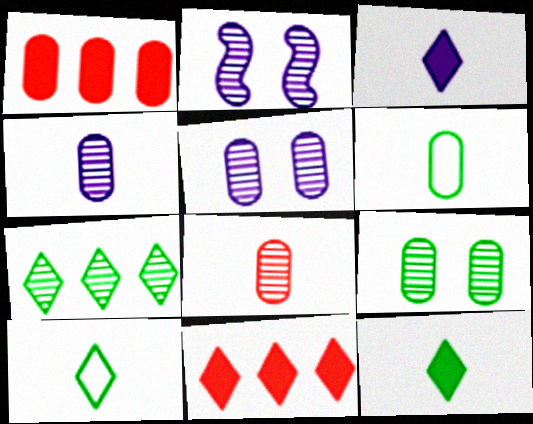[[1, 2, 10], 
[1, 5, 6], 
[2, 6, 11], 
[2, 7, 8]]